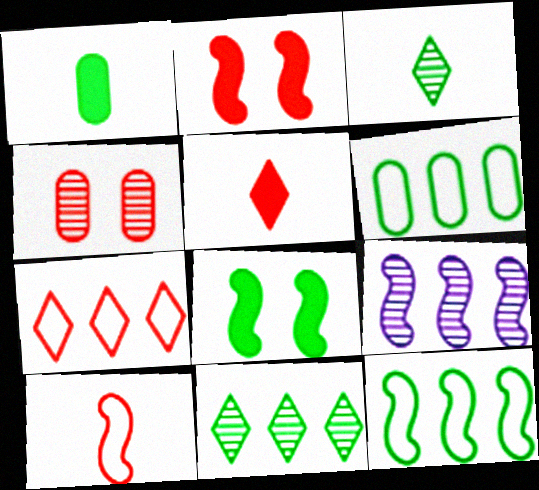[[3, 4, 9], 
[3, 6, 8], 
[8, 9, 10]]